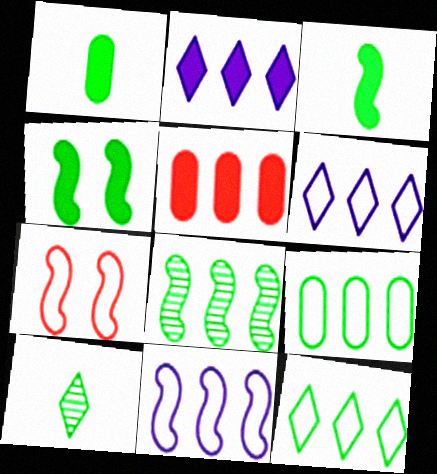[[4, 9, 10], 
[5, 6, 8]]